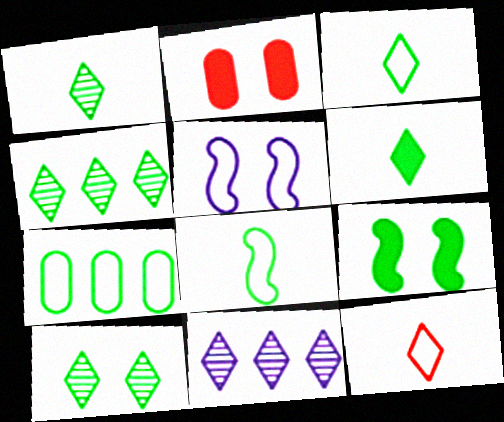[[1, 3, 6], 
[1, 4, 10], 
[1, 7, 9], 
[2, 5, 10], 
[2, 8, 11], 
[5, 7, 12]]